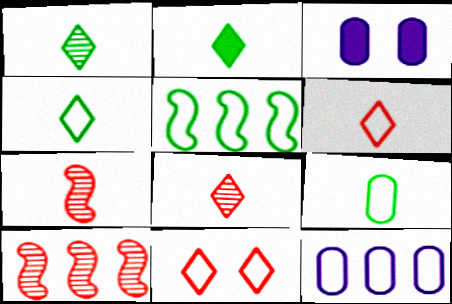[[1, 2, 4], 
[3, 4, 10], 
[3, 5, 8]]